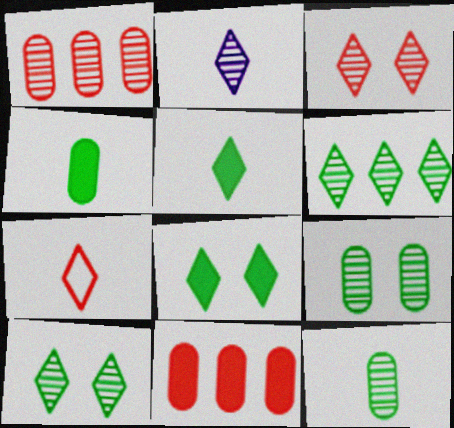[[2, 3, 6], 
[2, 5, 7]]